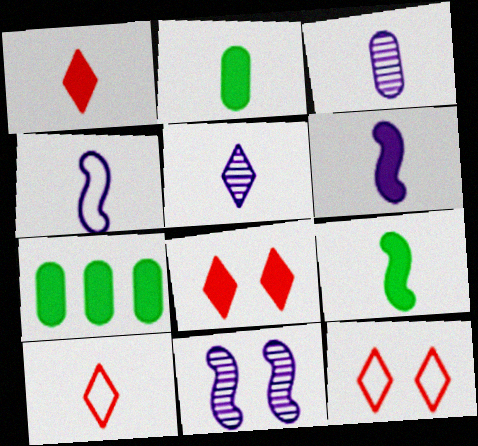[[1, 2, 6], 
[3, 9, 10], 
[6, 7, 8], 
[7, 10, 11]]